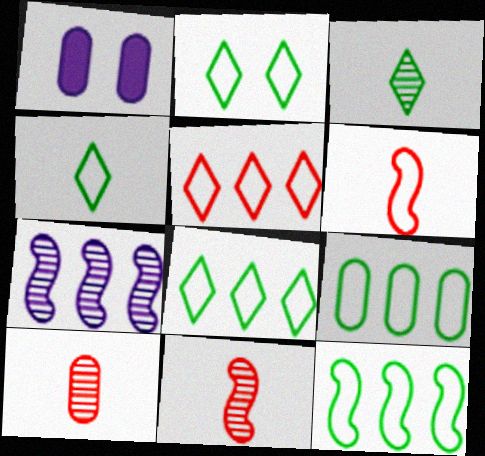[[1, 8, 11], 
[1, 9, 10], 
[2, 4, 8], 
[8, 9, 12]]